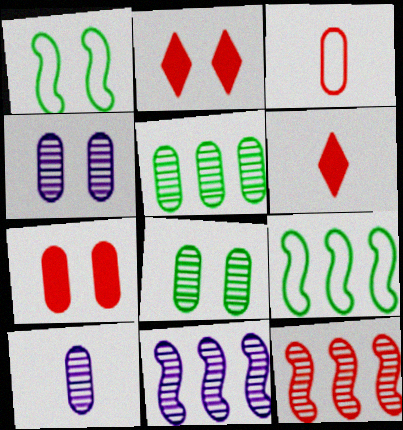[[1, 2, 4], 
[2, 3, 12], 
[2, 9, 10], 
[4, 6, 9]]